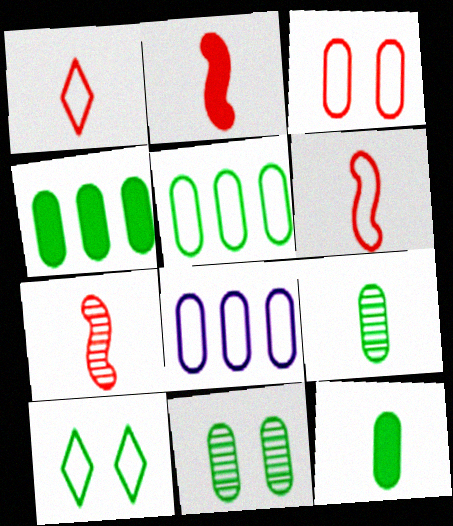[[2, 6, 7], 
[5, 11, 12], 
[6, 8, 10]]